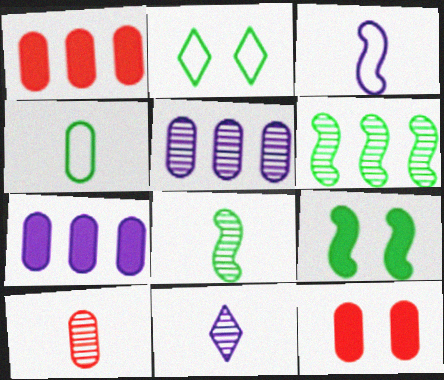[[4, 5, 12], 
[8, 10, 11]]